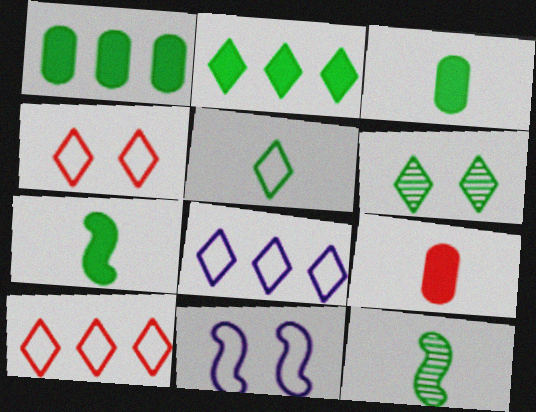[[2, 5, 6], 
[3, 5, 12], 
[4, 5, 8]]